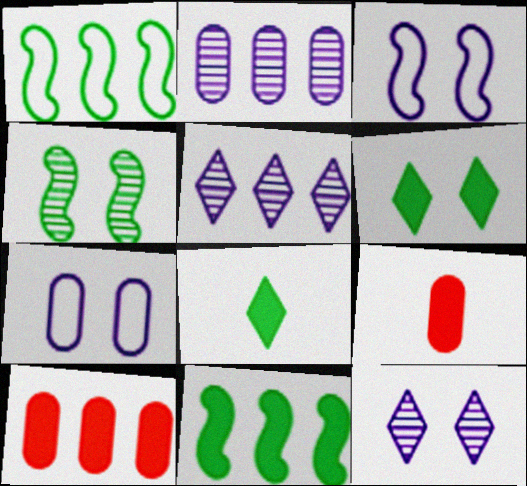[[1, 5, 10], 
[1, 9, 12]]